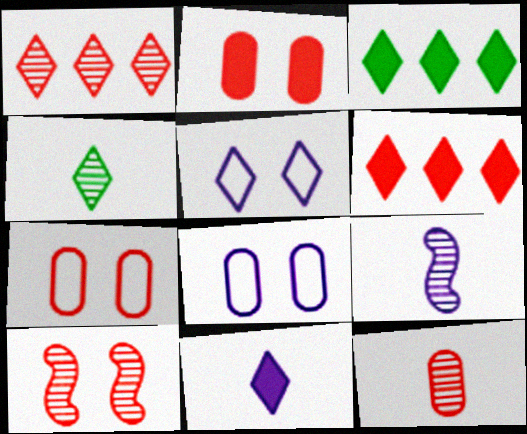[[1, 10, 12], 
[3, 7, 9], 
[4, 5, 6], 
[4, 9, 12]]